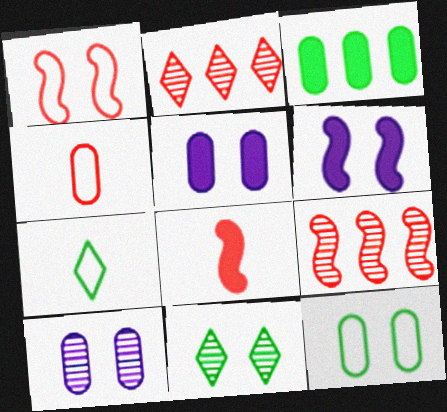[[1, 5, 11], 
[1, 8, 9], 
[3, 4, 10], 
[5, 7, 9]]